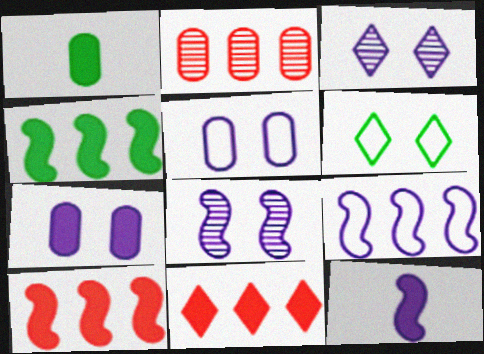[[1, 2, 5], 
[2, 6, 12], 
[8, 9, 12]]